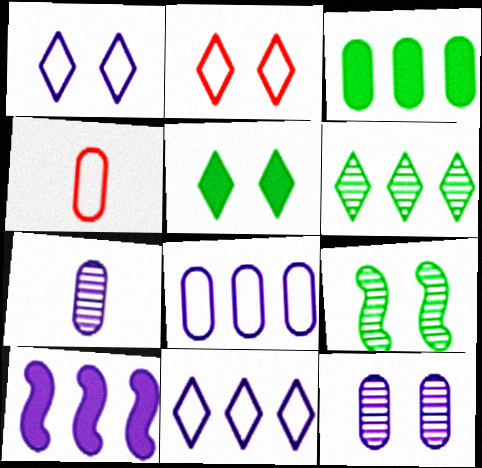[[1, 7, 10], 
[3, 4, 12]]